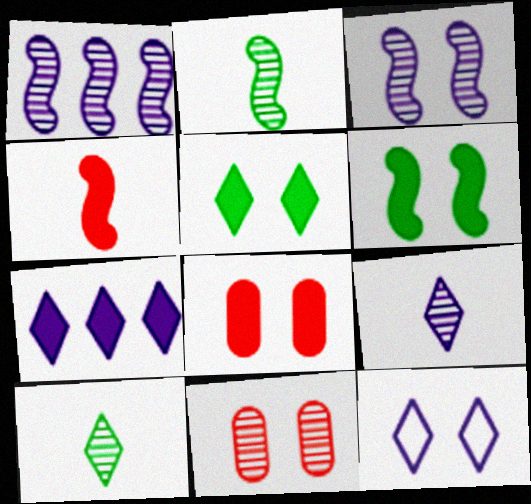[[1, 10, 11], 
[6, 11, 12], 
[7, 9, 12]]